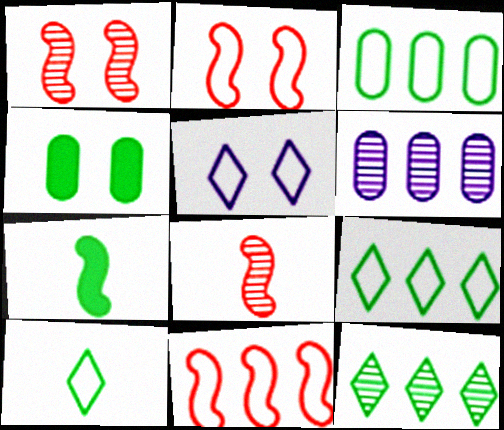[[1, 4, 5]]